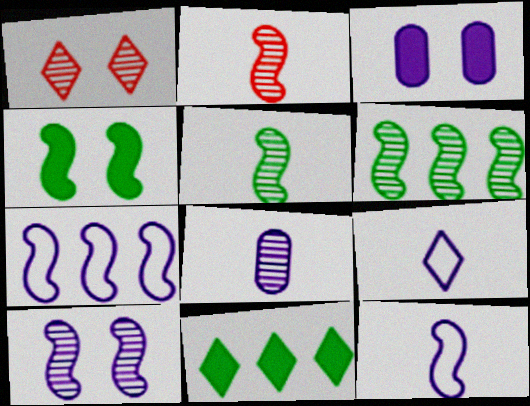[[1, 6, 8], 
[1, 9, 11], 
[2, 4, 7], 
[2, 6, 10]]